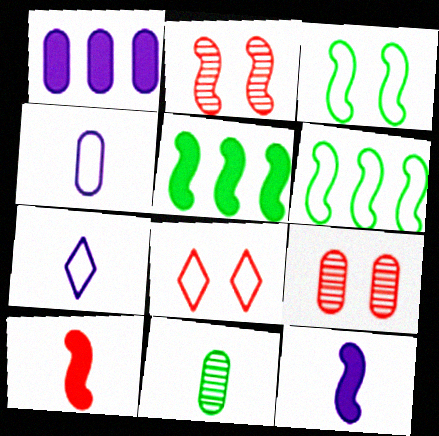[[2, 6, 12], 
[4, 6, 8], 
[5, 7, 9], 
[7, 10, 11]]